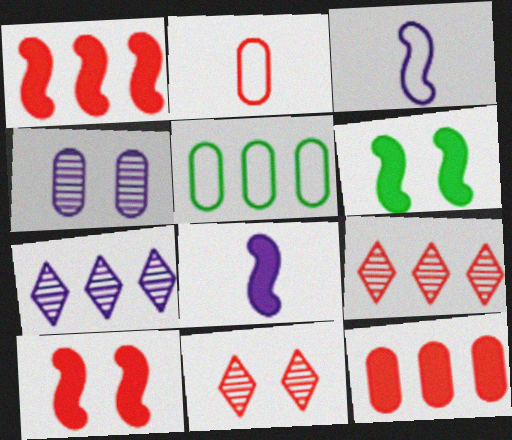[[1, 2, 11], 
[1, 5, 7], 
[1, 6, 8], 
[2, 6, 7], 
[2, 9, 10], 
[5, 8, 11]]